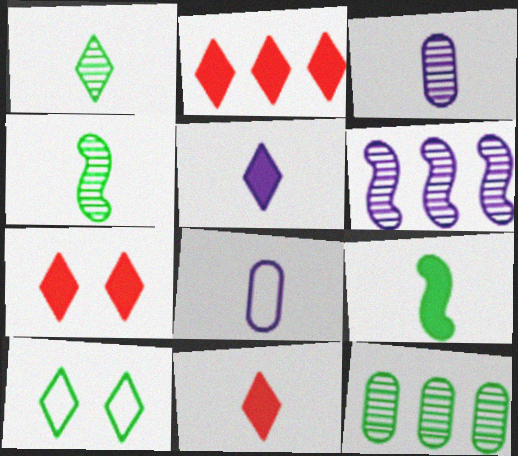[[2, 7, 11], 
[4, 8, 11], 
[9, 10, 12]]